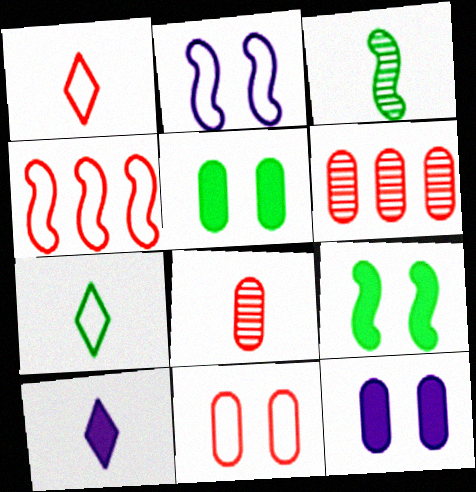[[1, 4, 11]]